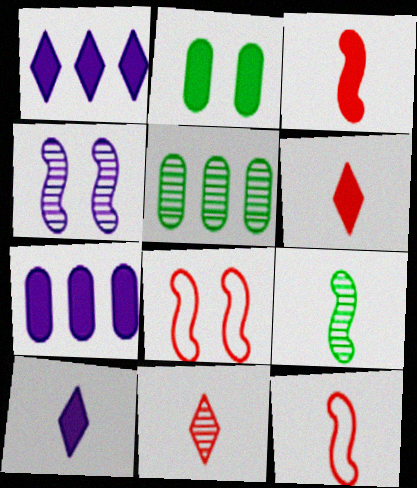[[1, 2, 3], 
[4, 5, 11], 
[5, 8, 10]]